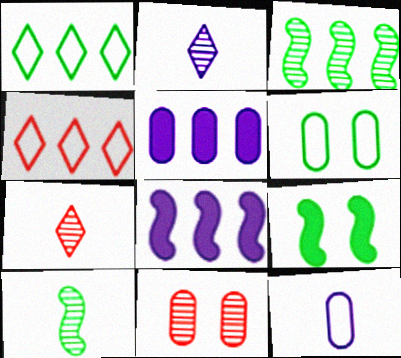[[2, 3, 11], 
[3, 4, 5], 
[6, 7, 8]]